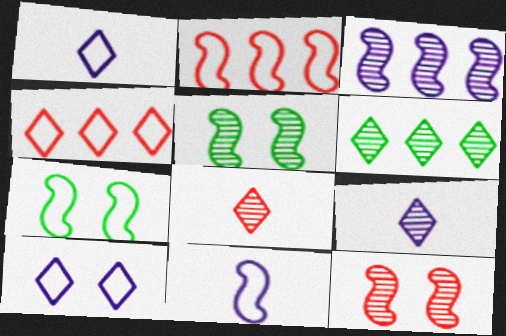[[2, 7, 11]]